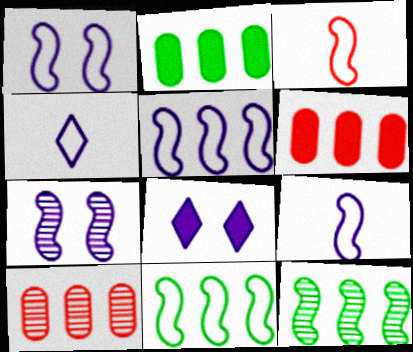[[1, 3, 11], 
[1, 5, 9]]